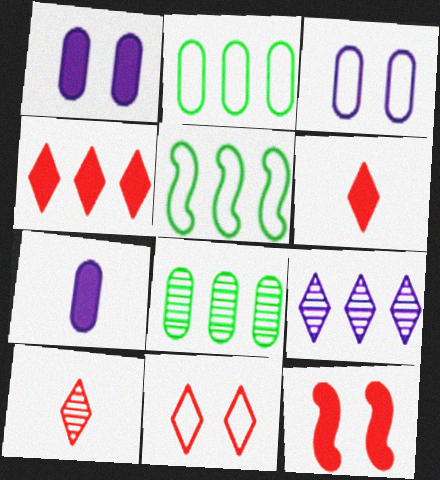[[1, 5, 10], 
[4, 10, 11]]